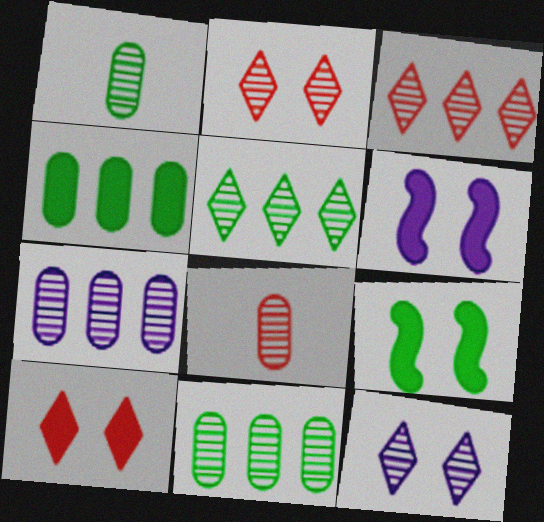[]